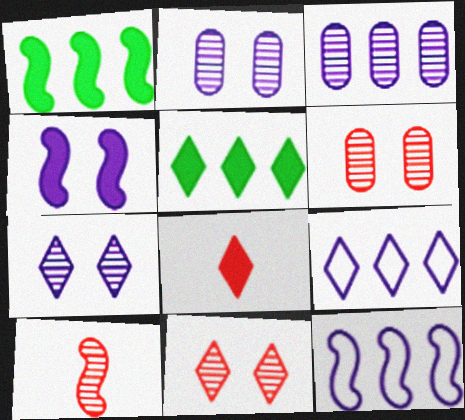[]